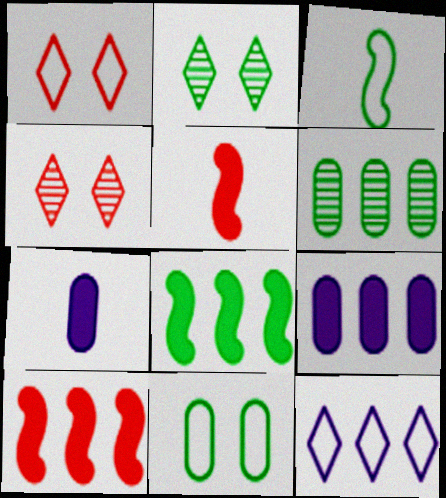[[3, 4, 9], 
[6, 10, 12]]